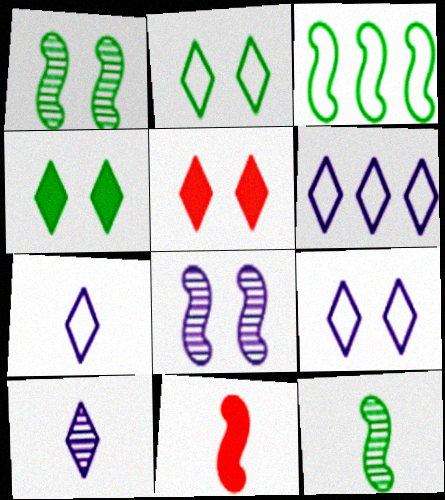[[3, 8, 11], 
[6, 7, 9]]